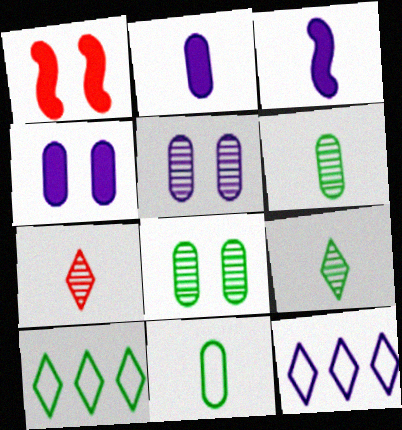[[1, 6, 12], 
[3, 5, 12], 
[3, 7, 11]]